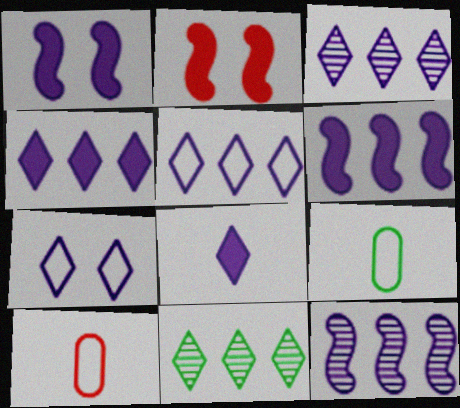[[1, 10, 11], 
[2, 3, 9], 
[3, 4, 5], 
[3, 7, 8]]